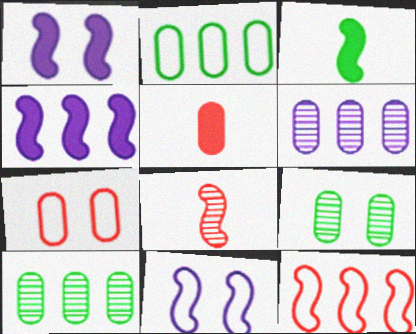[]